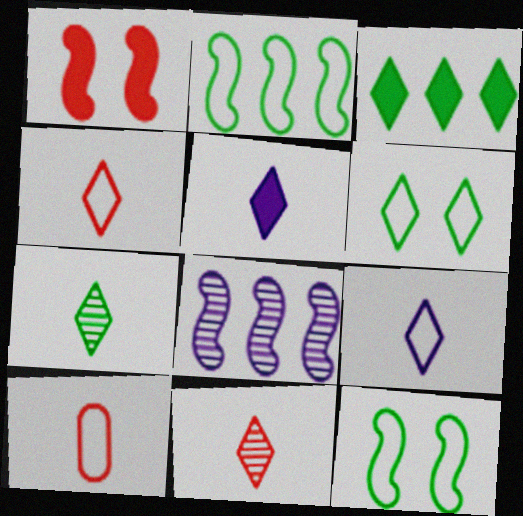[[3, 6, 7], 
[4, 5, 7]]